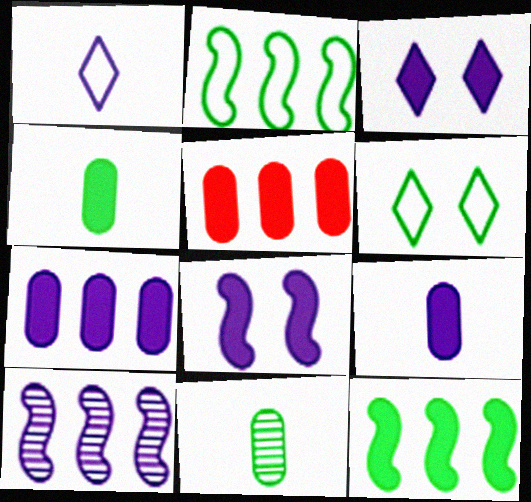[[6, 11, 12]]